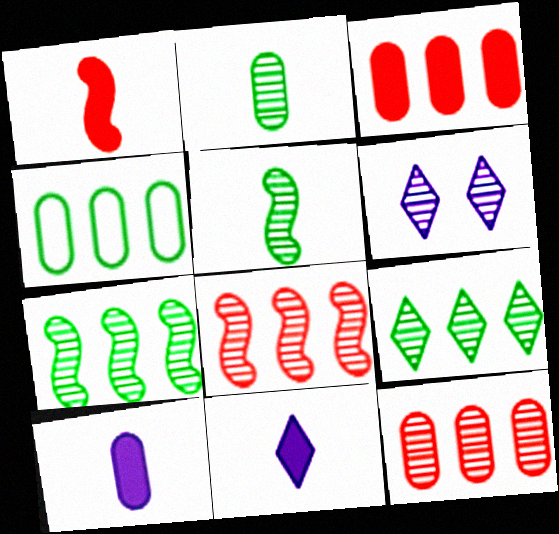[[1, 4, 6], 
[2, 6, 8], 
[5, 6, 12]]